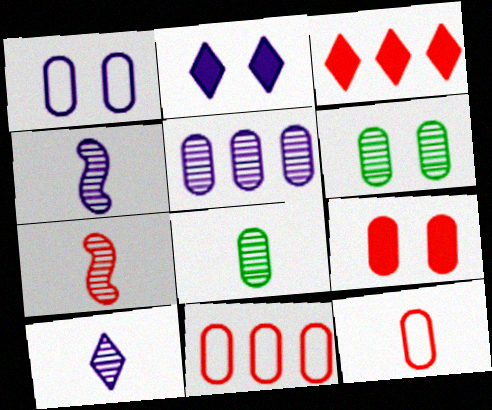[[1, 6, 9], 
[7, 8, 10]]